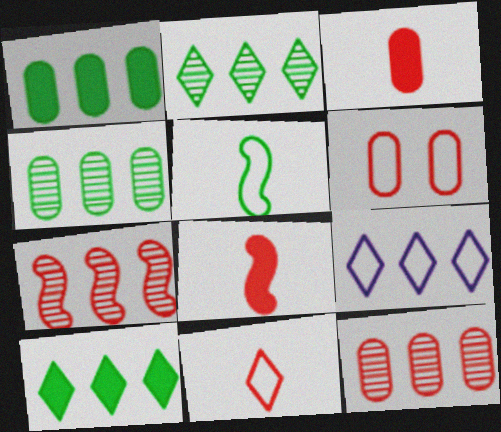[[1, 7, 9], 
[3, 6, 12], 
[5, 6, 9]]